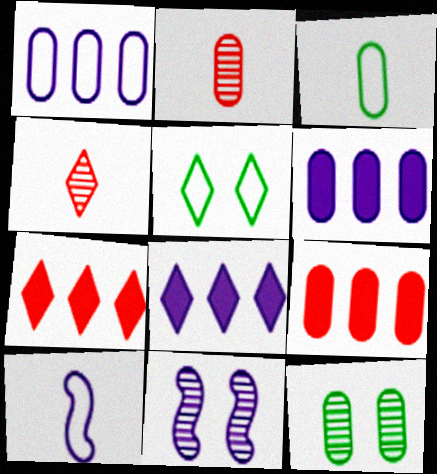[[3, 7, 11], 
[4, 5, 8], 
[7, 10, 12]]